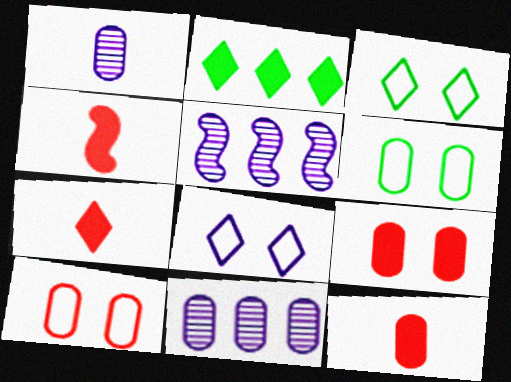[[3, 4, 11], 
[3, 5, 12], 
[4, 7, 12], 
[5, 6, 7], 
[6, 11, 12]]